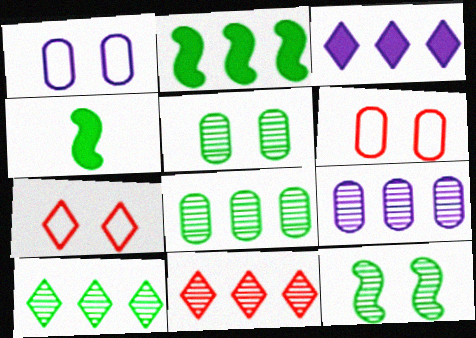[[1, 4, 11], 
[4, 7, 9]]